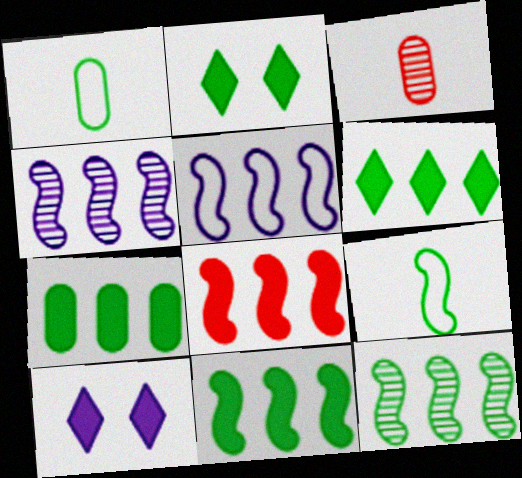[[1, 2, 12], 
[2, 3, 5], 
[5, 8, 12], 
[6, 7, 11]]